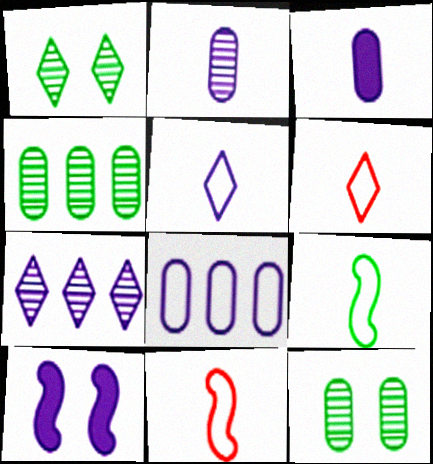[[4, 6, 10]]